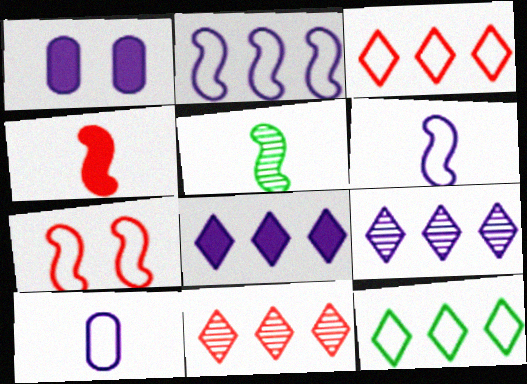[[1, 3, 5], 
[1, 6, 9], 
[4, 5, 6], 
[7, 10, 12], 
[8, 11, 12]]